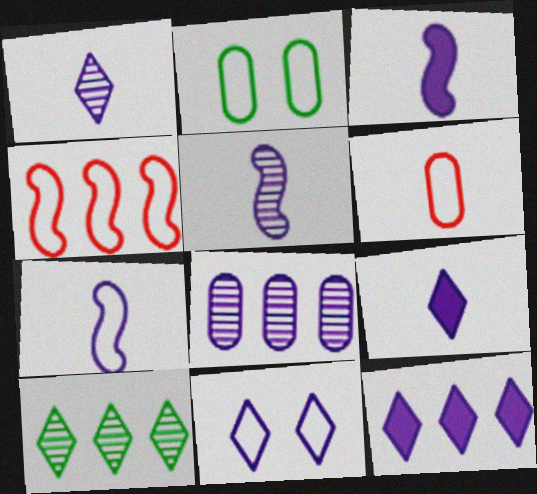[[1, 11, 12], 
[3, 5, 7], 
[3, 8, 11]]